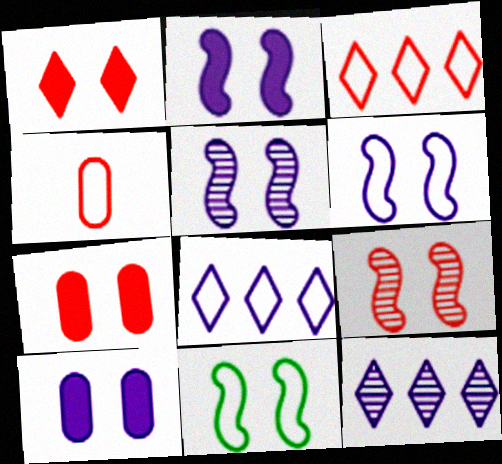[[2, 5, 6], 
[2, 9, 11], 
[4, 8, 11]]